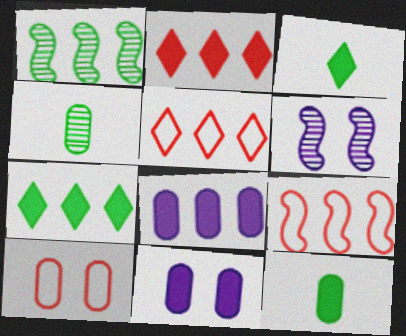[[1, 5, 8], 
[4, 8, 10], 
[5, 6, 12]]